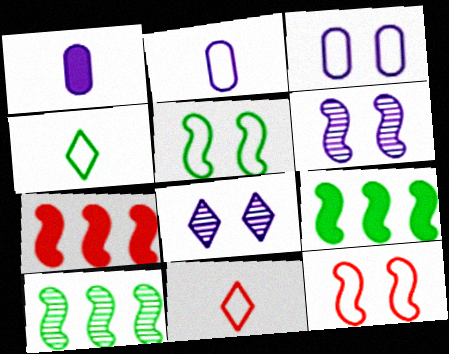[]